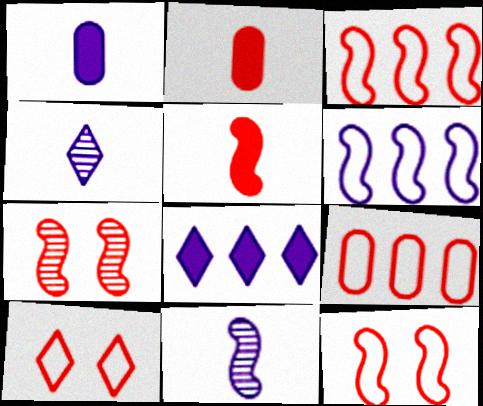[[3, 5, 7]]